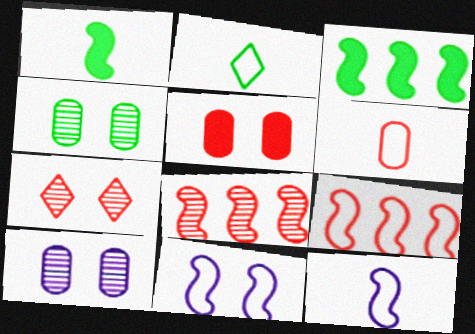[[1, 8, 11], 
[2, 3, 4], 
[2, 6, 12]]